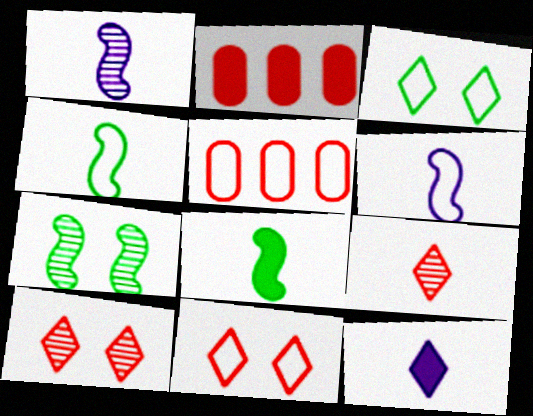[[1, 2, 3], 
[3, 5, 6], 
[5, 7, 12]]